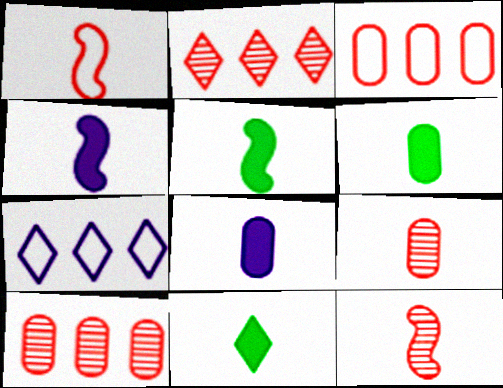[[5, 6, 11]]